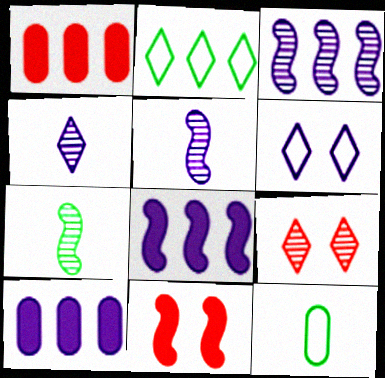[[1, 2, 3], 
[1, 6, 7], 
[5, 6, 10], 
[8, 9, 12]]